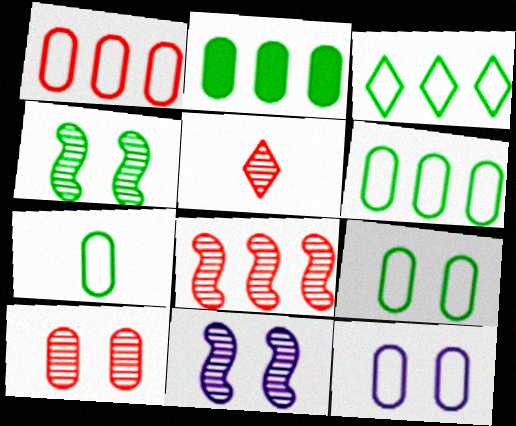[[1, 7, 12], 
[5, 8, 10], 
[6, 7, 9]]